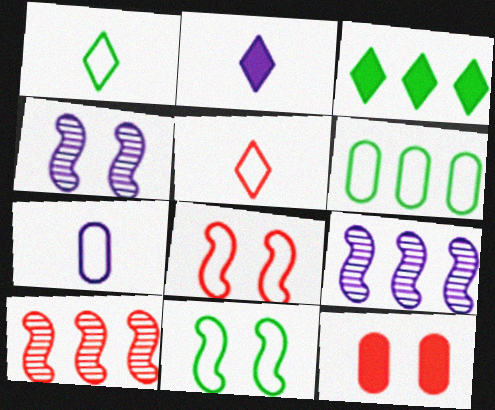[[1, 6, 11], 
[1, 9, 12], 
[5, 10, 12]]